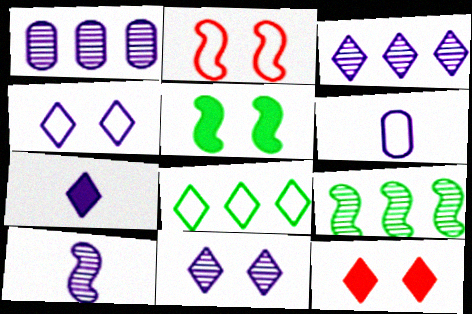[[1, 10, 11], 
[2, 6, 8], 
[3, 4, 7], 
[6, 7, 10], 
[6, 9, 12]]